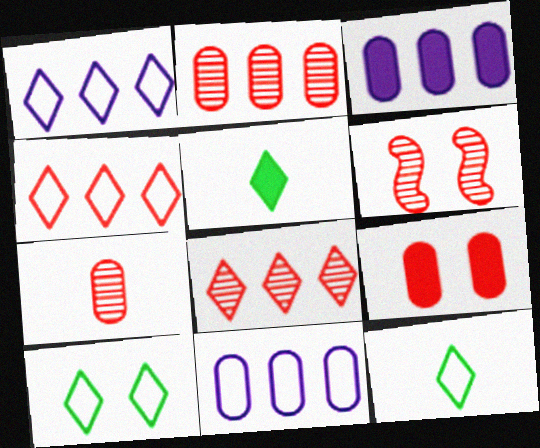[[3, 6, 12], 
[5, 6, 11], 
[6, 7, 8]]